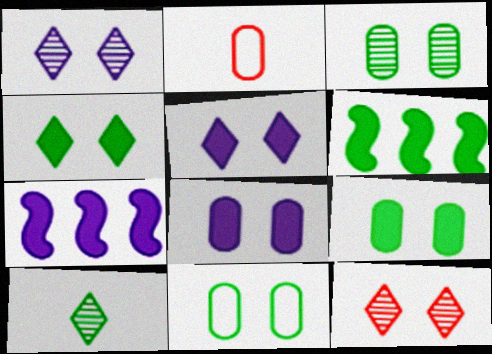[[1, 2, 6], 
[3, 9, 11], 
[6, 10, 11]]